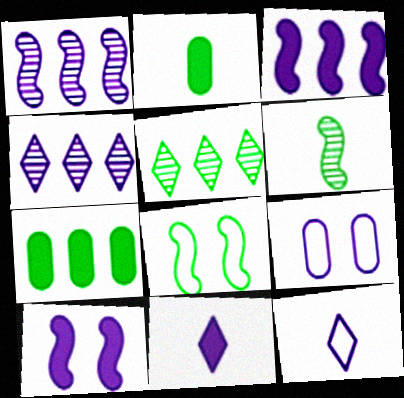[[1, 9, 11], 
[2, 5, 8]]